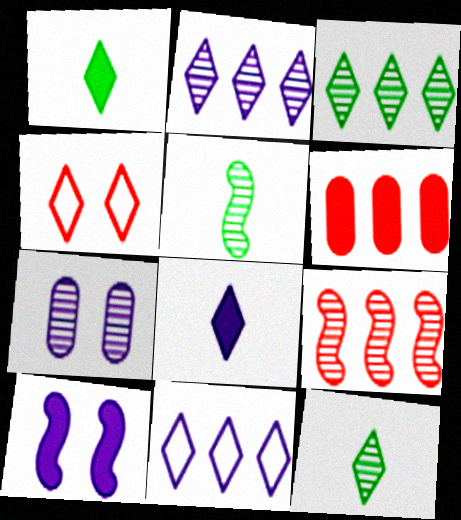[[1, 2, 4], 
[1, 6, 10], 
[3, 4, 8], 
[7, 9, 12]]